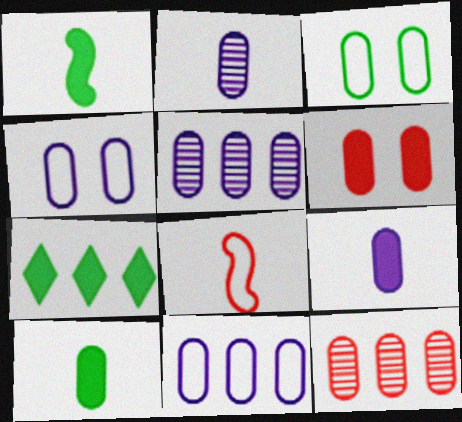[[3, 9, 12], 
[4, 5, 9], 
[4, 10, 12]]